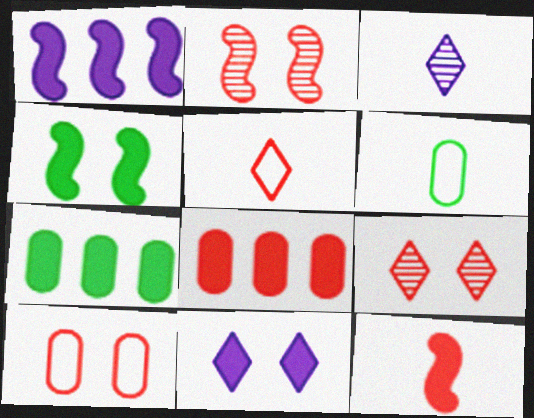[[1, 4, 12], 
[1, 6, 9], 
[2, 5, 8], 
[3, 6, 12], 
[7, 11, 12]]